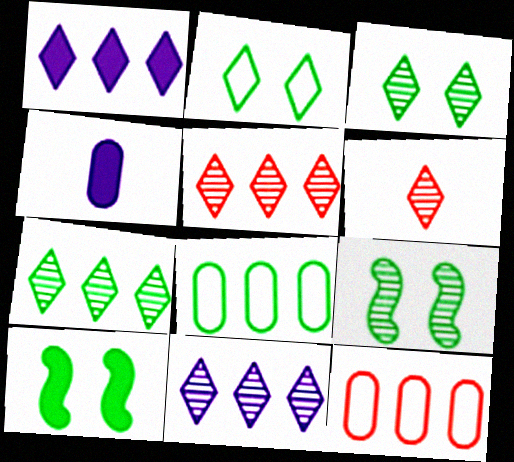[[1, 2, 6], 
[3, 6, 11], 
[5, 7, 11]]